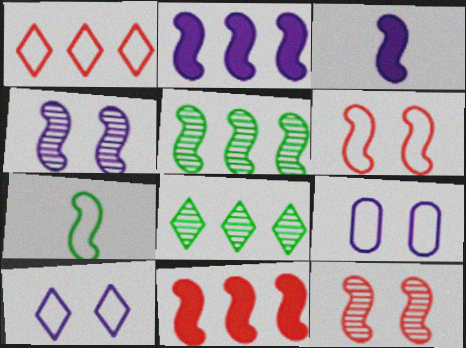[[1, 7, 9], 
[2, 7, 12], 
[3, 5, 6], 
[4, 7, 11]]